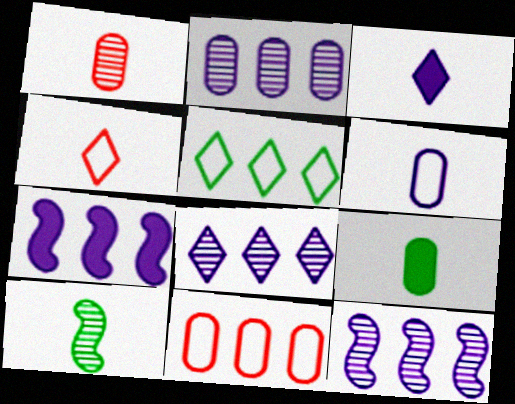[[1, 6, 9], 
[2, 8, 12]]